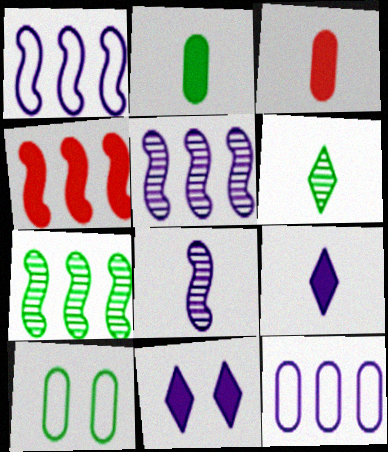[[1, 4, 7], 
[2, 4, 11], 
[8, 11, 12]]